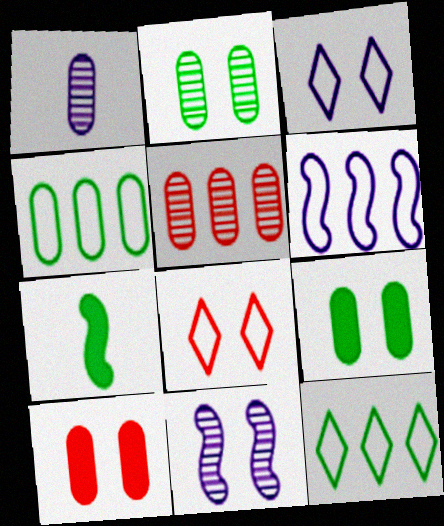[[1, 2, 5], 
[1, 4, 10], 
[2, 7, 12], 
[3, 5, 7], 
[8, 9, 11]]